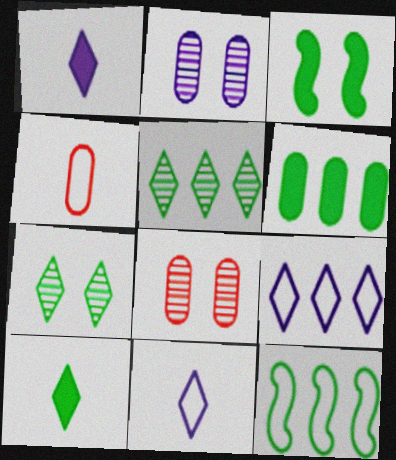[[1, 8, 12], 
[2, 4, 6], 
[3, 6, 10], 
[5, 6, 12]]